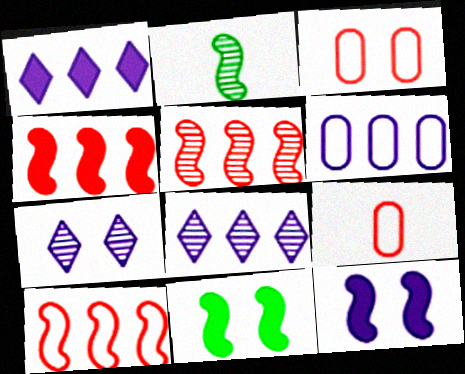[[1, 2, 3], 
[2, 10, 12], 
[3, 7, 11], 
[4, 5, 10], 
[8, 9, 11]]